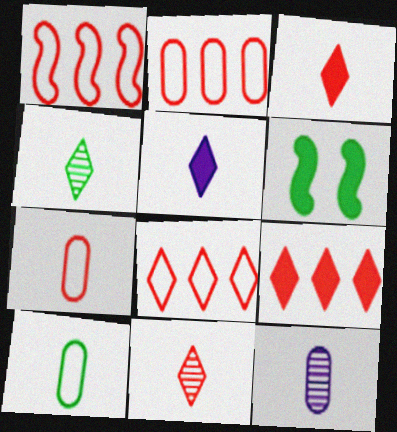[[1, 2, 8], 
[6, 8, 12]]